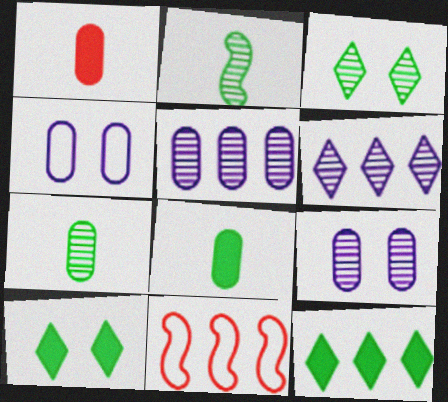[[5, 11, 12]]